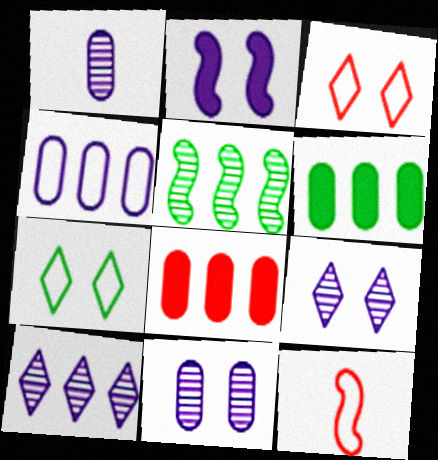[[2, 5, 12], 
[4, 7, 12], 
[6, 9, 12]]